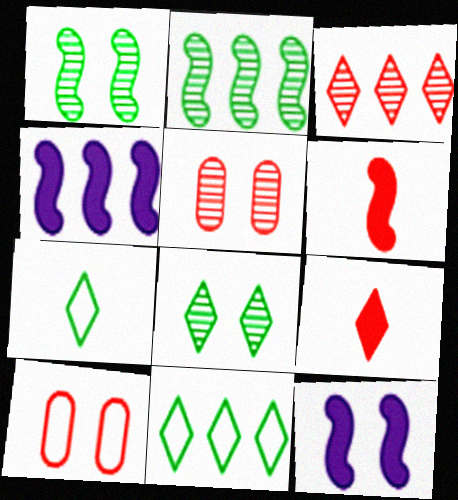[[3, 6, 10], 
[4, 5, 7], 
[8, 10, 12]]